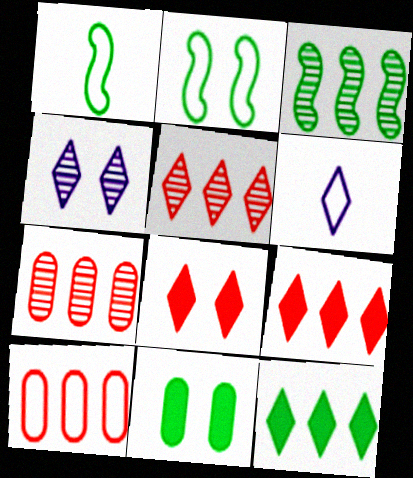[[2, 6, 10]]